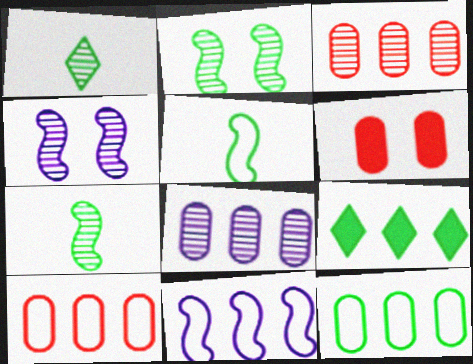[[1, 3, 4], 
[1, 6, 11], 
[3, 9, 11]]